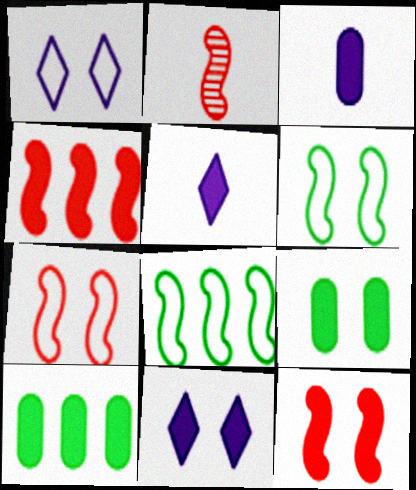[[1, 2, 10], 
[2, 4, 7], 
[4, 5, 9], 
[5, 10, 12], 
[9, 11, 12]]